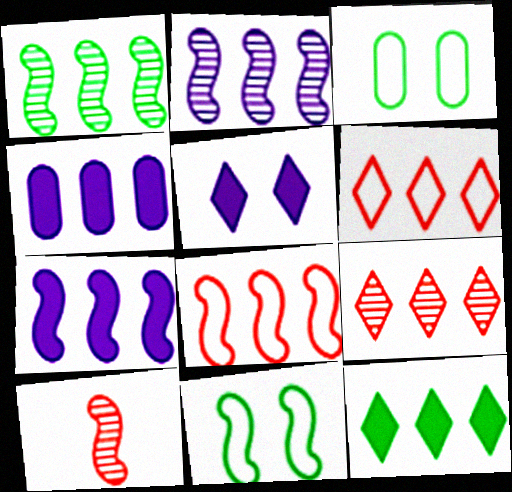[[1, 4, 6], 
[1, 7, 8], 
[7, 10, 11]]